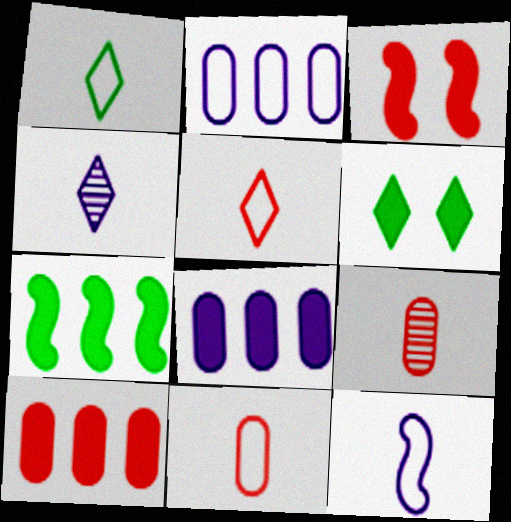[[1, 11, 12]]